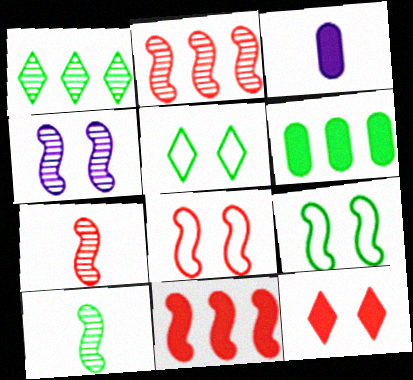[[1, 3, 8], 
[2, 3, 5], 
[2, 4, 10], 
[5, 6, 10], 
[7, 8, 11]]